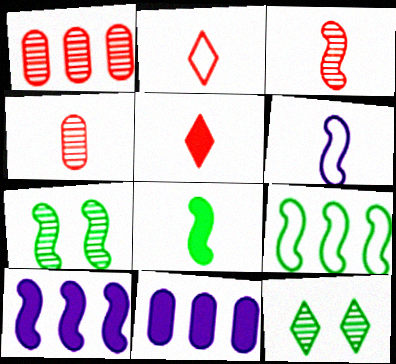[[2, 7, 11], 
[3, 6, 8], 
[7, 8, 9]]